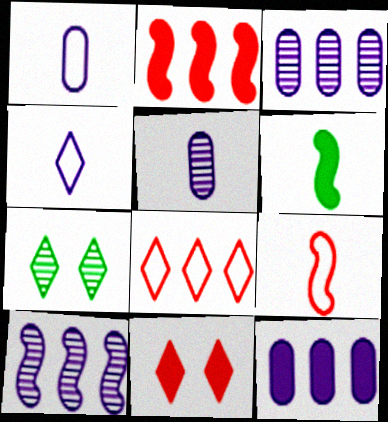[[1, 2, 7], 
[6, 11, 12], 
[7, 9, 12]]